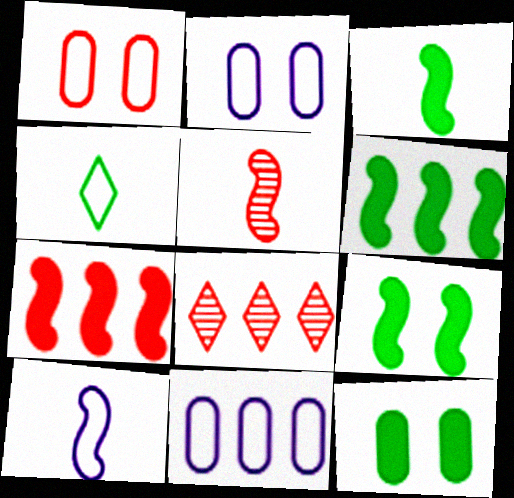[[2, 3, 8], 
[3, 5, 10], 
[3, 6, 9], 
[6, 8, 11], 
[8, 10, 12]]